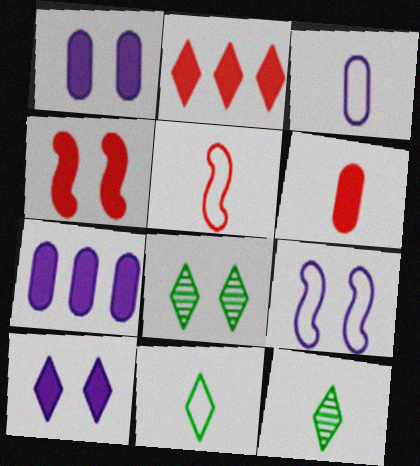[[2, 4, 6], 
[3, 5, 11], 
[5, 7, 8]]